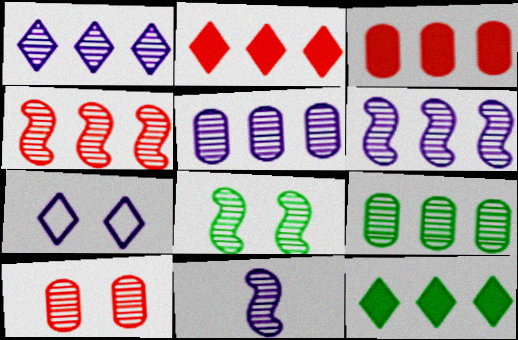[[1, 4, 9], 
[1, 5, 6], 
[4, 8, 11]]